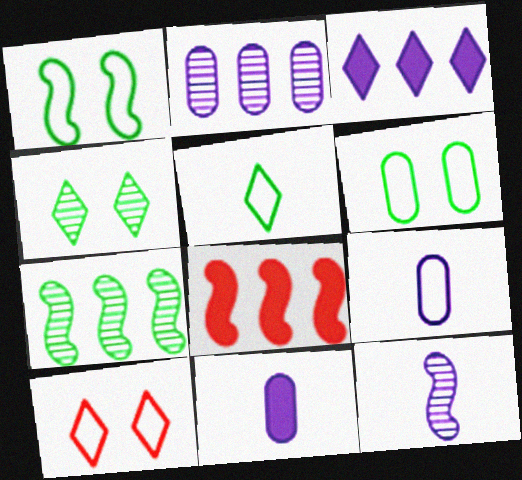[[1, 8, 12], 
[4, 8, 9], 
[7, 10, 11]]